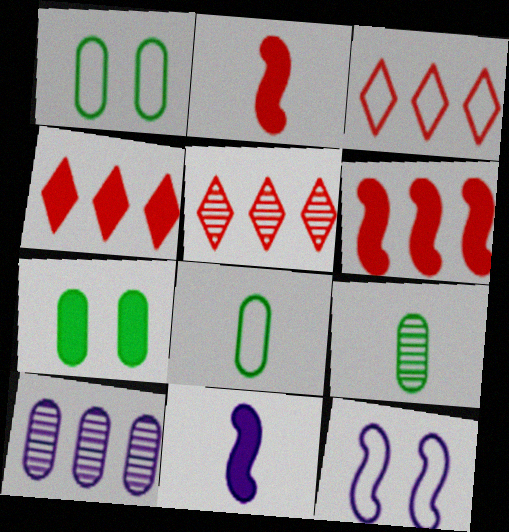[[1, 5, 11], 
[3, 4, 5], 
[3, 8, 12], 
[4, 7, 11], 
[4, 9, 12]]